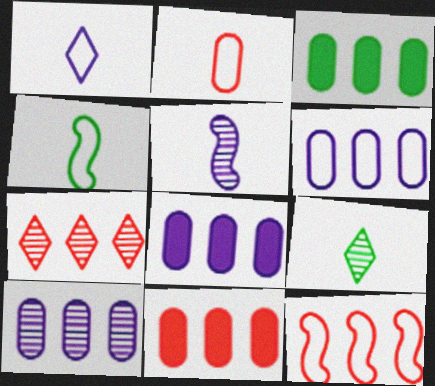[[1, 2, 4], 
[3, 8, 11], 
[6, 8, 10], 
[7, 11, 12]]